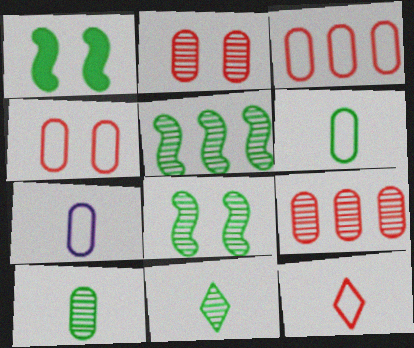[]